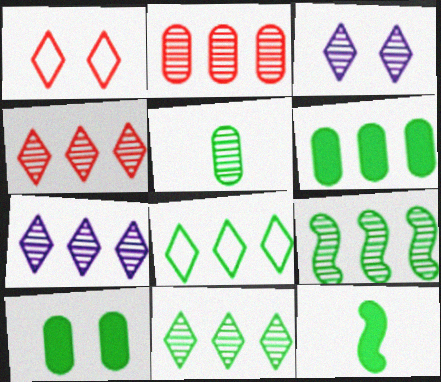[[2, 7, 9], 
[4, 7, 11], 
[6, 8, 9]]